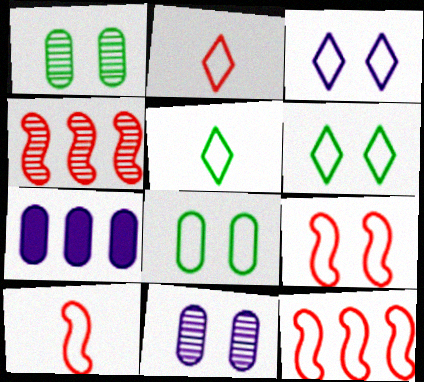[[3, 8, 9], 
[9, 10, 12]]